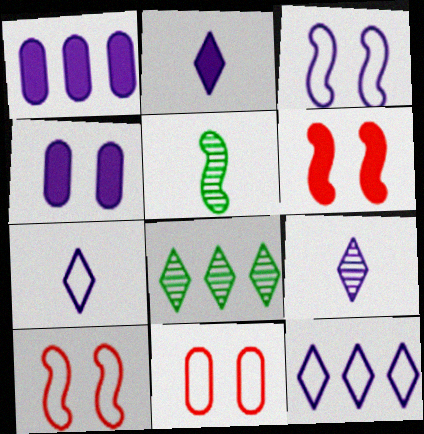[[1, 3, 9], 
[2, 7, 9]]